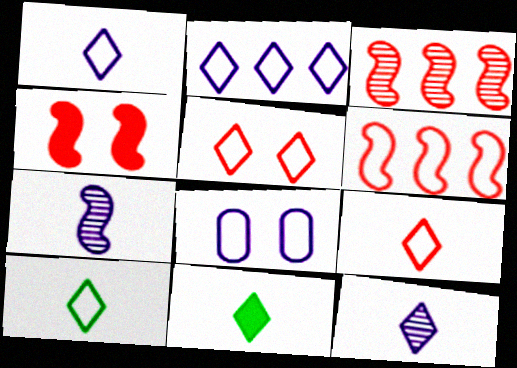[[1, 9, 10], 
[2, 5, 10], 
[3, 8, 11], 
[6, 8, 10], 
[9, 11, 12]]